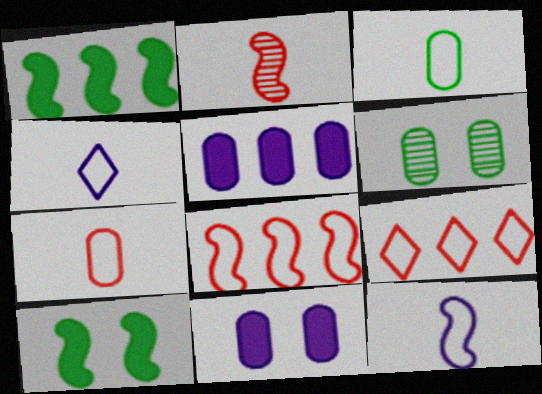[[5, 6, 7]]